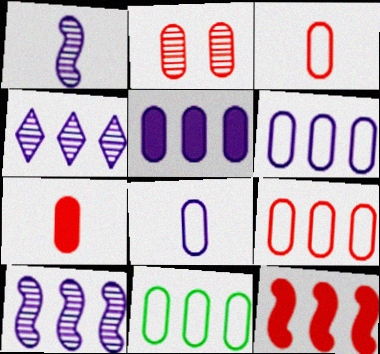[[2, 7, 9], 
[4, 11, 12], 
[6, 9, 11]]